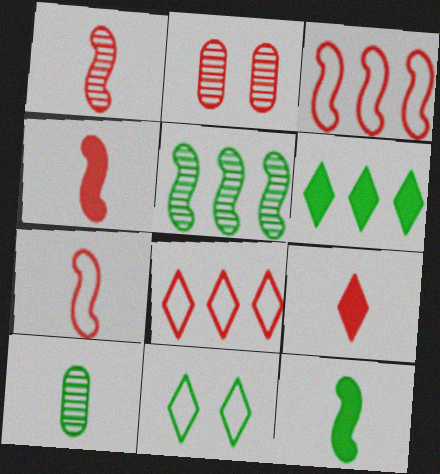[[1, 4, 7], 
[2, 3, 9], 
[2, 4, 8]]